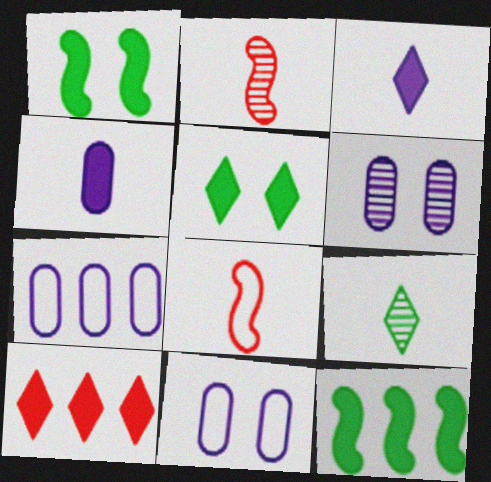[[1, 4, 10], 
[2, 5, 7], 
[3, 5, 10], 
[4, 6, 7], 
[4, 8, 9]]